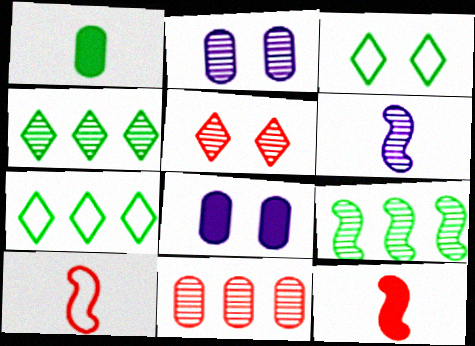[[1, 3, 9], 
[2, 7, 12], 
[4, 8, 10]]